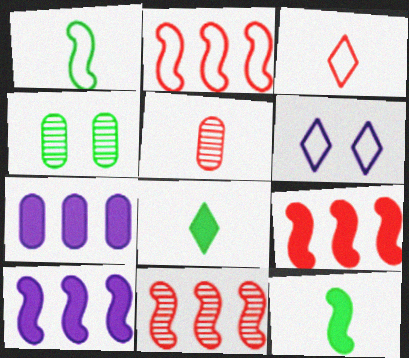[[2, 9, 11], 
[3, 4, 10]]